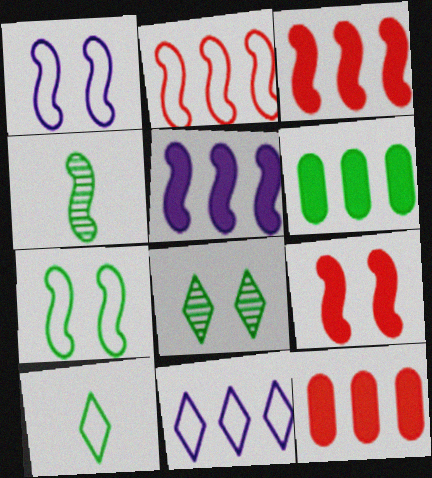[[1, 3, 4]]